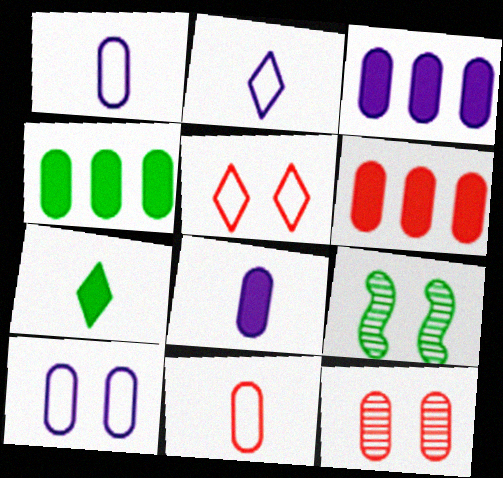[[1, 4, 12], 
[2, 6, 9], 
[3, 4, 6], 
[6, 11, 12]]